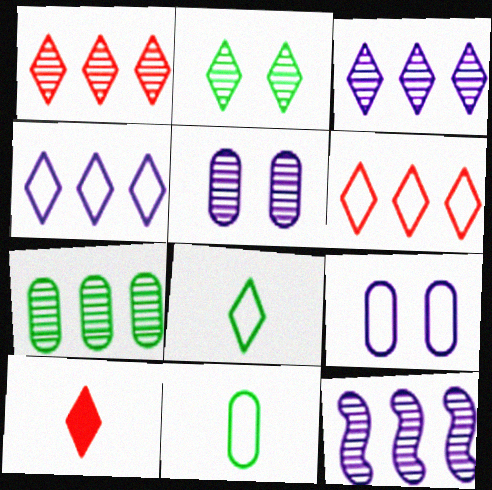[[1, 7, 12], 
[2, 4, 10]]